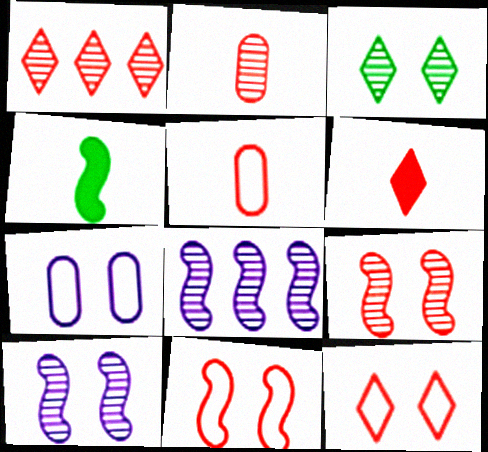[[1, 2, 9], 
[1, 4, 7], 
[1, 6, 12], 
[2, 3, 8], 
[4, 8, 11]]